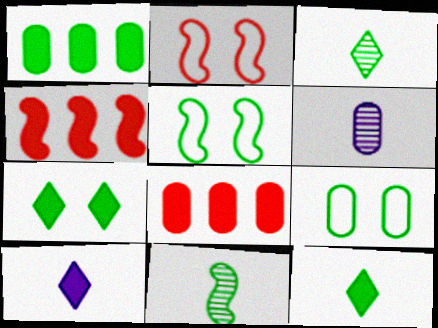[[1, 3, 5], 
[6, 8, 9]]